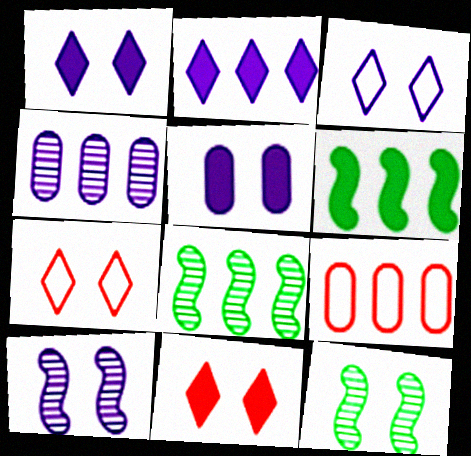[[2, 8, 9], 
[3, 5, 10], 
[5, 7, 12]]